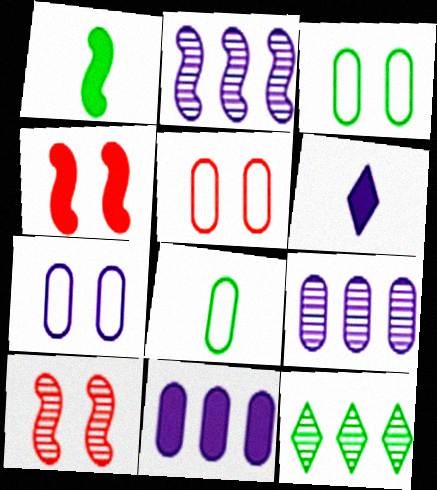[[1, 3, 12], 
[2, 6, 7], 
[3, 5, 7]]